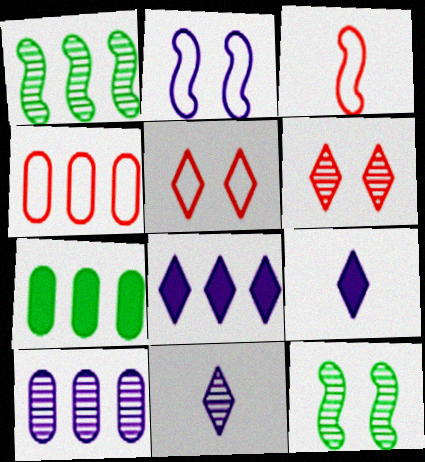[[1, 4, 8], 
[2, 9, 10], 
[3, 4, 5], 
[4, 7, 10], 
[4, 9, 12]]